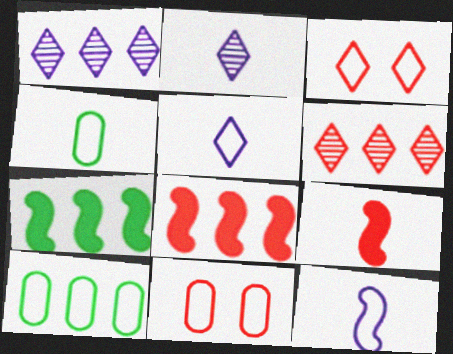[[1, 8, 10], 
[2, 4, 9], 
[2, 7, 11], 
[3, 10, 12], 
[6, 9, 11]]